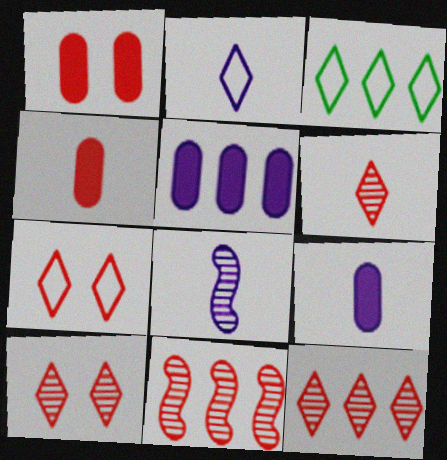[[1, 3, 8], 
[2, 3, 7], 
[2, 8, 9], 
[3, 5, 11], 
[4, 7, 11], 
[6, 10, 12]]